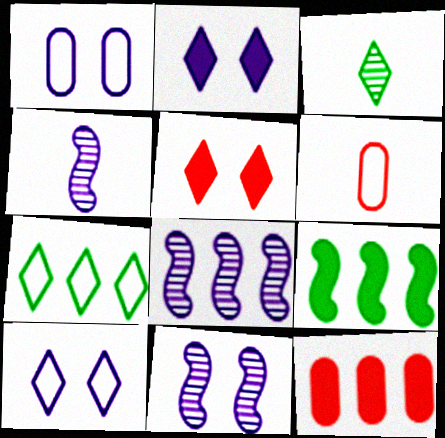[[1, 2, 11], 
[4, 8, 11], 
[7, 8, 12]]